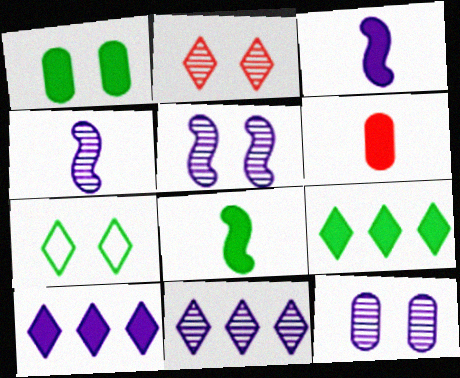[[1, 8, 9], 
[4, 11, 12]]